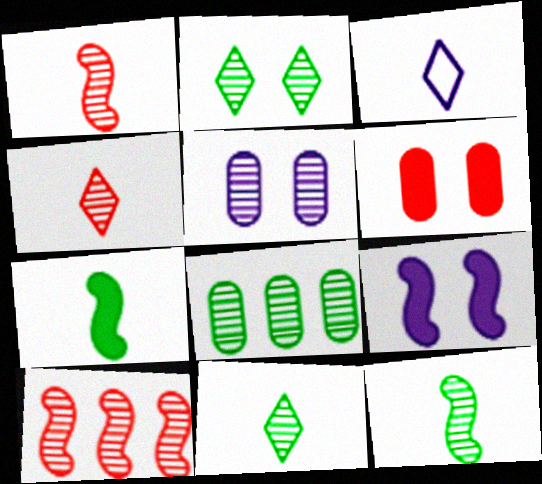[[2, 8, 12], 
[5, 10, 11]]